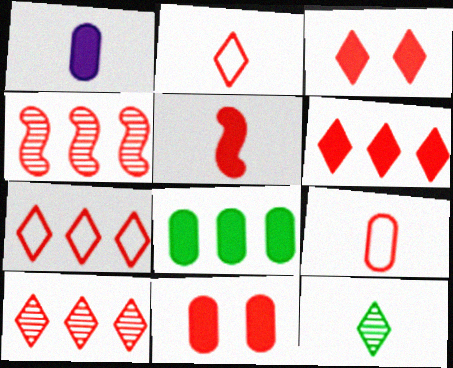[[1, 8, 11], 
[2, 3, 10], 
[2, 4, 11], 
[3, 4, 9], 
[5, 6, 11], 
[6, 7, 10]]